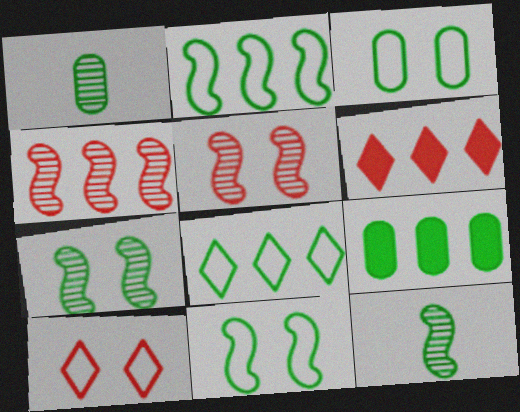[[1, 3, 9]]